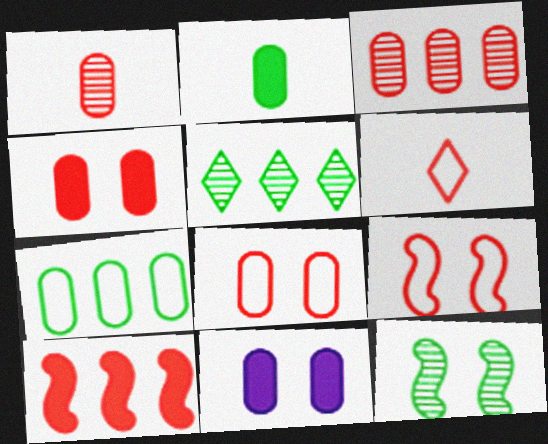[[1, 7, 11]]